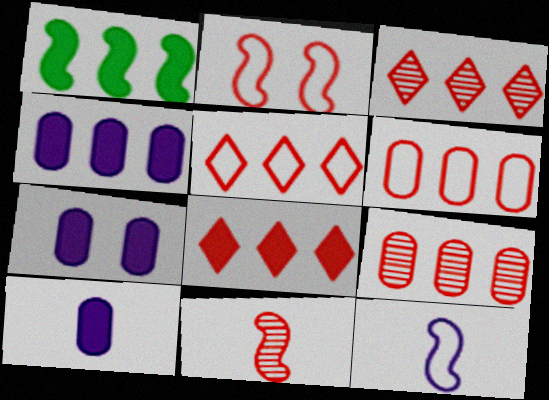[[1, 4, 8], 
[3, 5, 8], 
[4, 7, 10]]